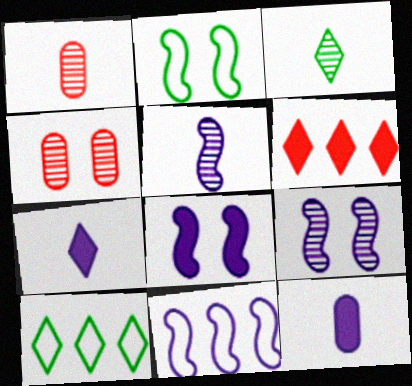[[1, 3, 5], 
[1, 8, 10], 
[5, 8, 11]]